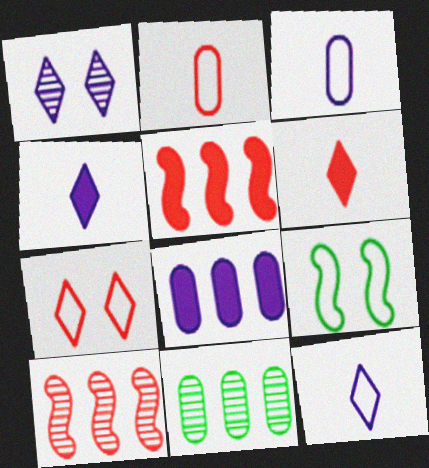[]